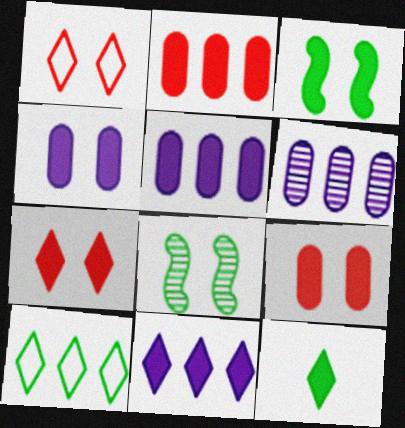[[1, 4, 8], 
[3, 4, 7], 
[7, 11, 12]]